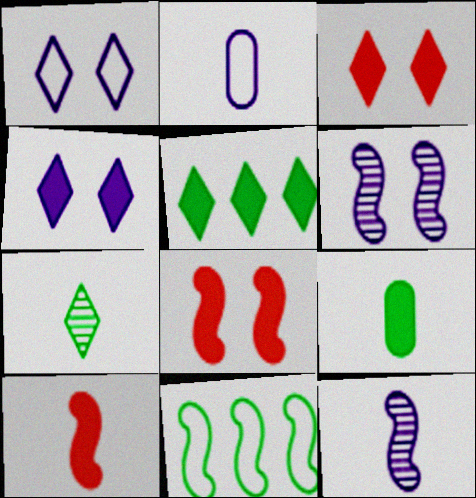[[2, 7, 10], 
[6, 10, 11], 
[8, 11, 12]]